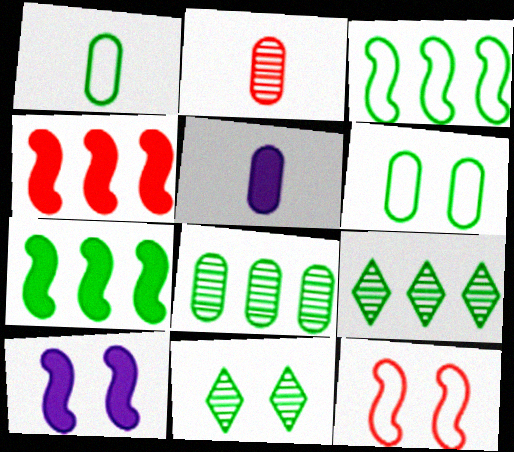[[1, 2, 5], 
[1, 7, 11], 
[5, 9, 12]]